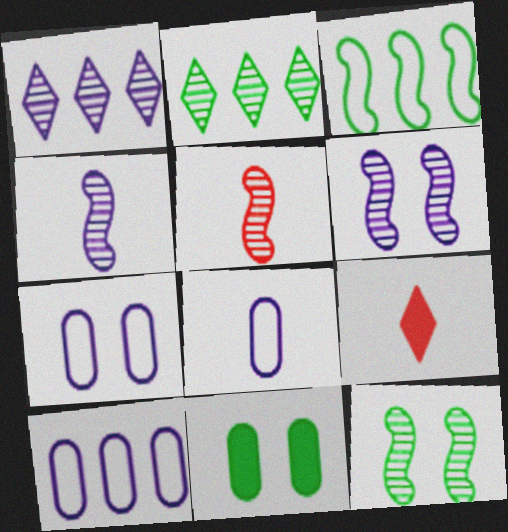[[7, 8, 10], 
[9, 10, 12]]